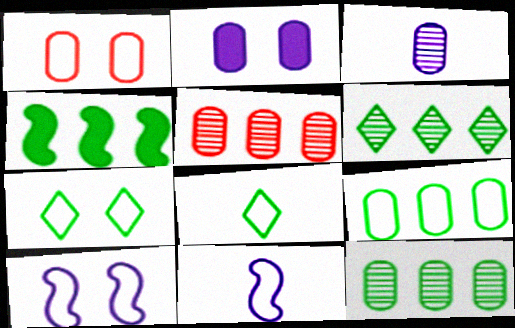[[1, 7, 10], 
[4, 6, 9]]